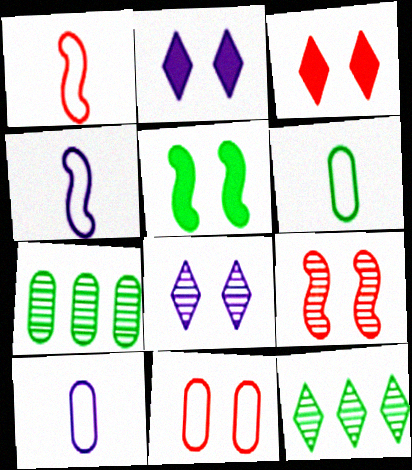[[1, 2, 7], 
[3, 4, 7], 
[3, 9, 11], 
[5, 6, 12], 
[5, 8, 11]]